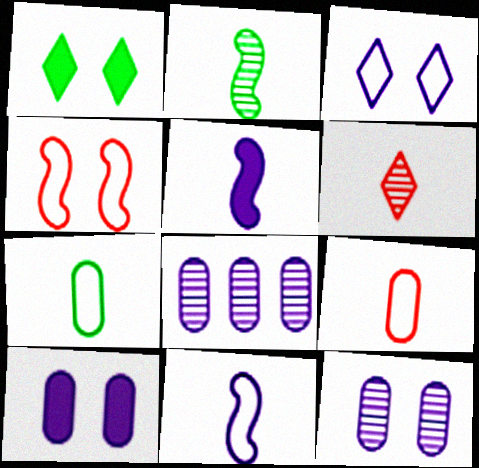[[1, 4, 12], 
[3, 5, 8], 
[5, 6, 7]]